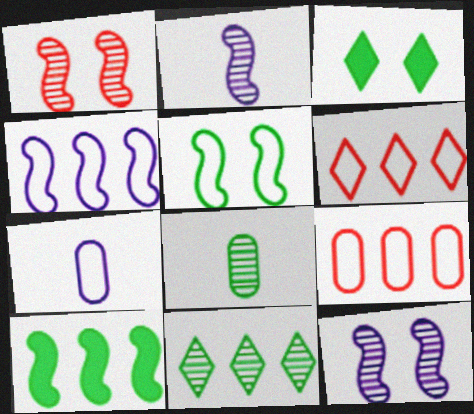[[2, 3, 9], 
[5, 6, 7]]